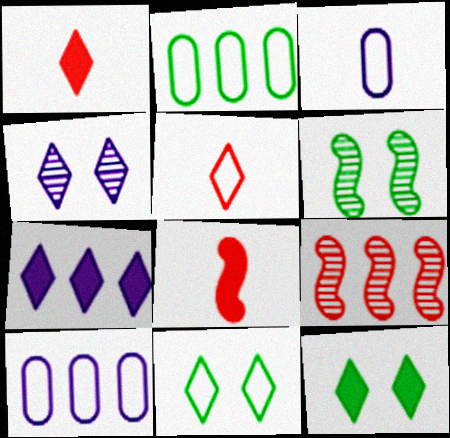[[1, 6, 10], 
[1, 7, 12], 
[2, 4, 8], 
[2, 7, 9], 
[3, 9, 12]]